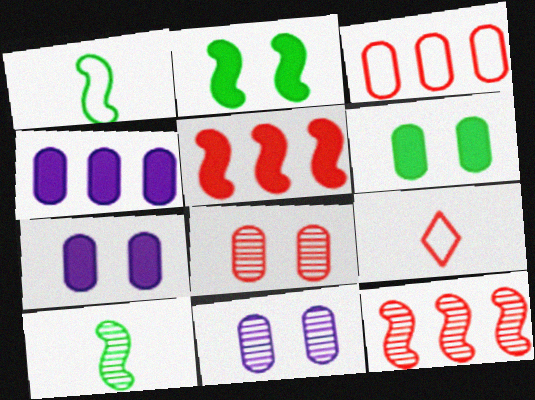[[5, 8, 9]]